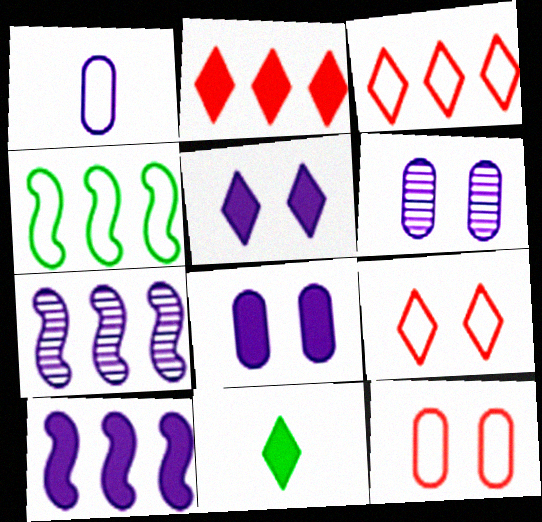[[1, 4, 9], 
[1, 5, 7], 
[2, 5, 11], 
[7, 11, 12]]